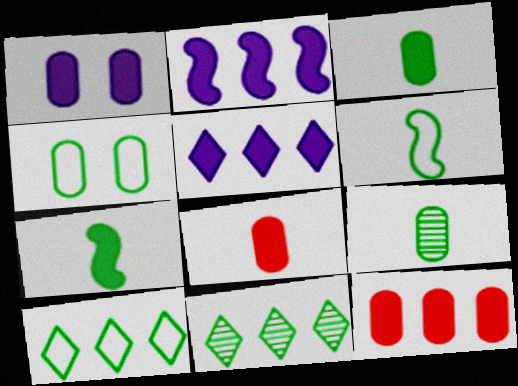[[1, 3, 12], 
[4, 6, 10], 
[4, 7, 11]]